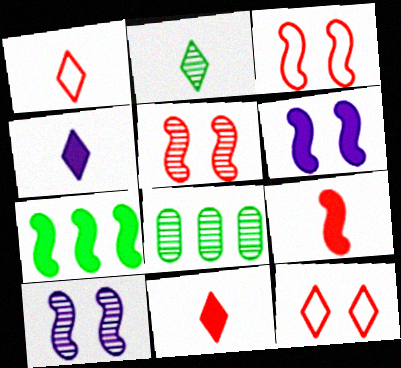[[1, 2, 4], 
[1, 6, 8], 
[3, 4, 8], 
[6, 7, 9]]